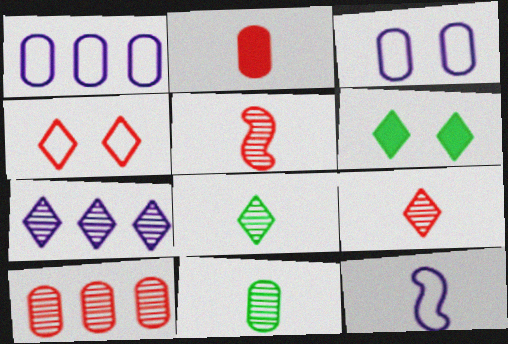[[1, 5, 6], 
[2, 8, 12], 
[6, 10, 12]]